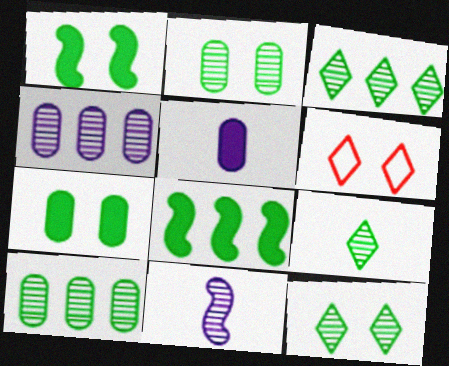[[3, 9, 12]]